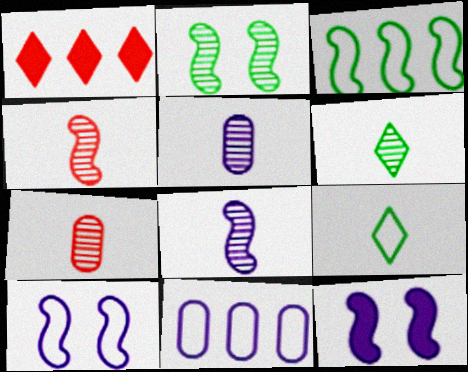[[3, 4, 12], 
[4, 5, 6], 
[6, 7, 8]]